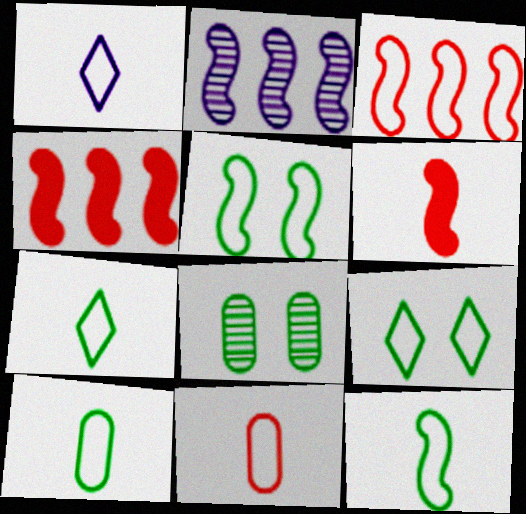[[1, 4, 8], 
[1, 11, 12], 
[2, 5, 6], 
[7, 10, 12]]